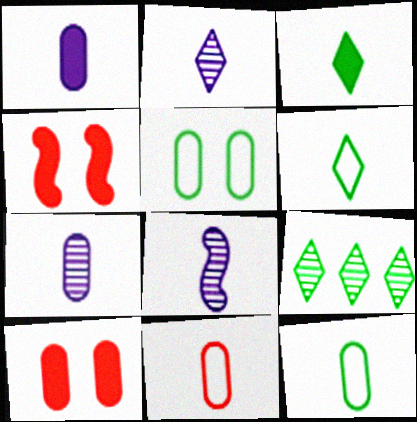[[2, 7, 8], 
[3, 8, 11]]